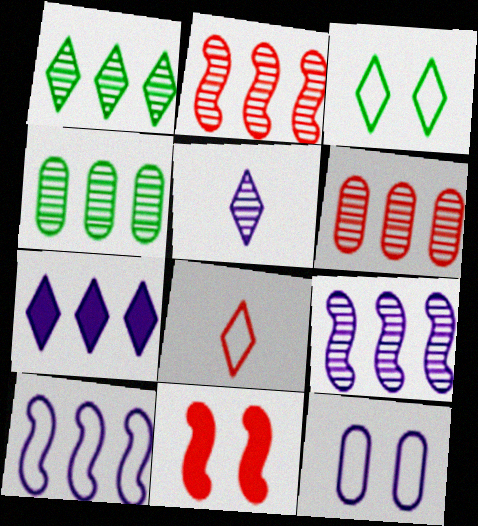[[1, 6, 9], 
[6, 8, 11]]